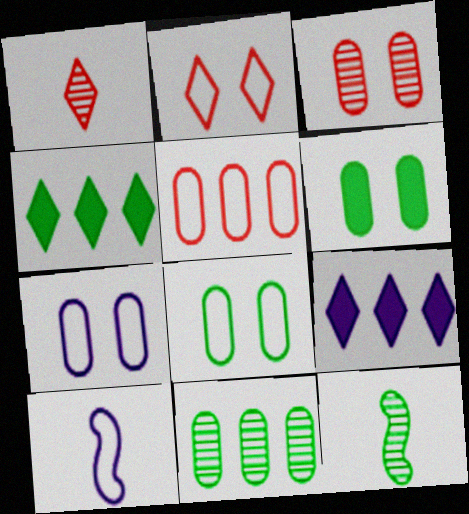[[3, 4, 10], 
[3, 6, 7], 
[4, 8, 12]]